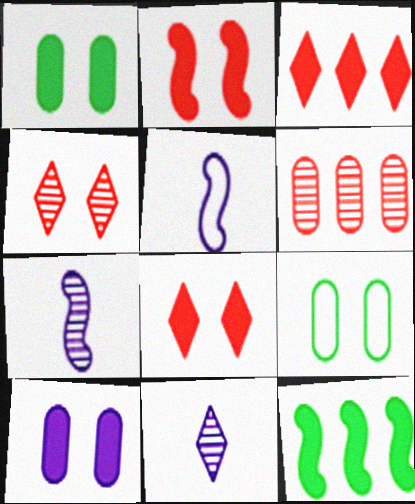[[3, 7, 9]]